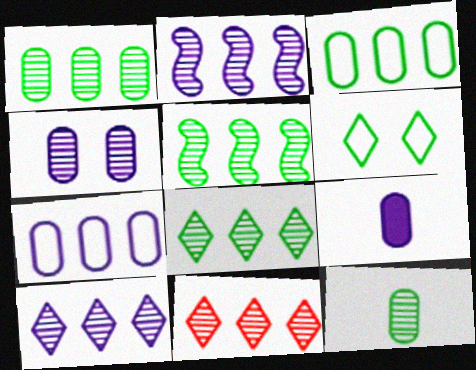[[1, 2, 11], 
[1, 5, 8], 
[4, 7, 9], 
[8, 10, 11]]